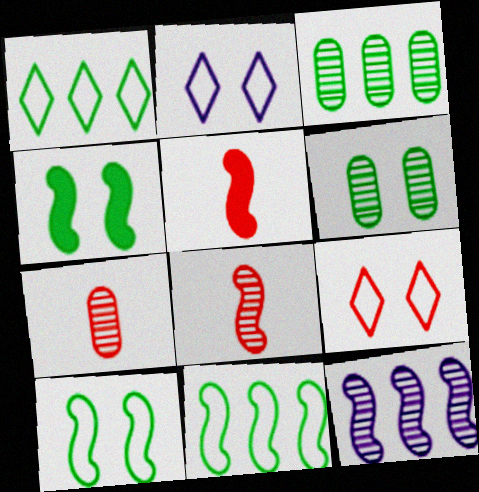[[2, 3, 5], 
[5, 10, 12]]